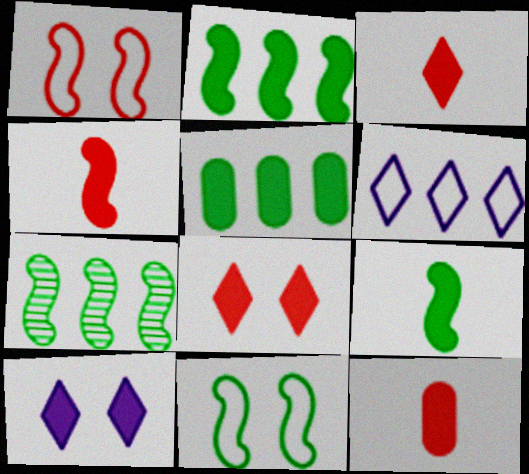[[2, 10, 12], 
[3, 4, 12], 
[4, 5, 10], 
[7, 9, 11]]